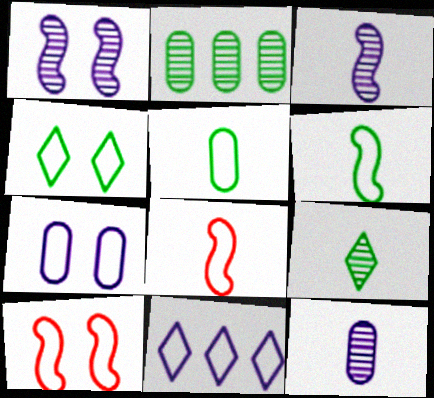[[4, 7, 10], 
[5, 10, 11]]